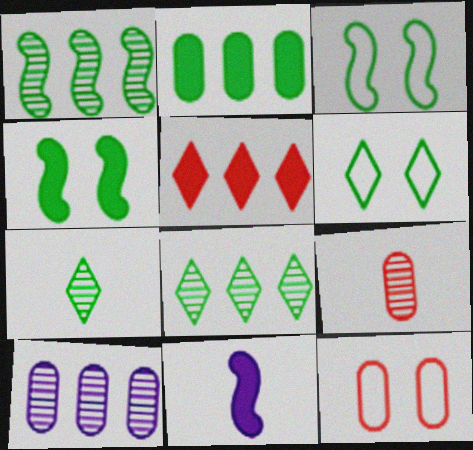[[2, 3, 7], 
[8, 11, 12]]